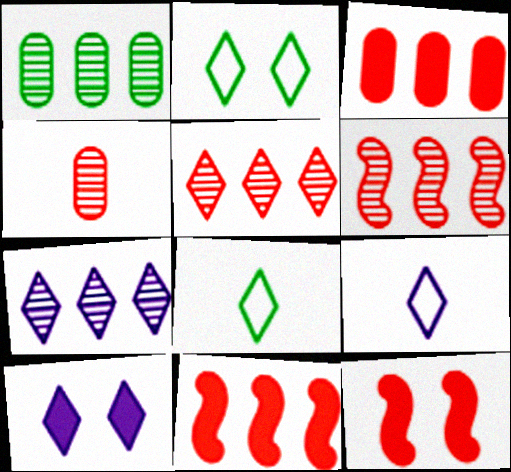[[1, 6, 7], 
[1, 9, 12], 
[5, 8, 10], 
[7, 9, 10]]